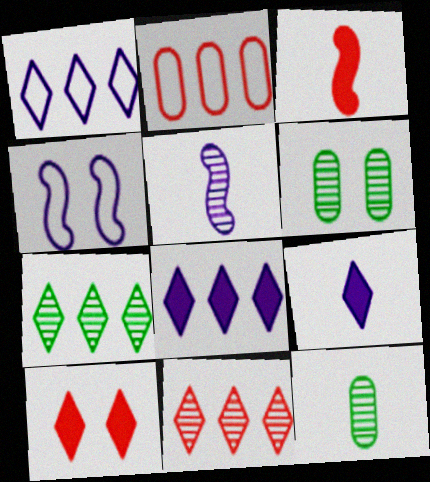[[1, 3, 6], 
[4, 6, 10], 
[5, 6, 11]]